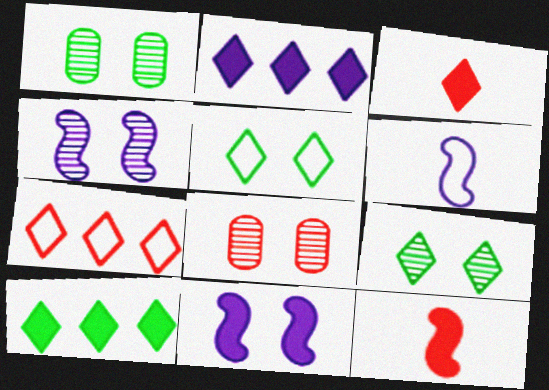[[4, 8, 9], 
[5, 8, 11], 
[6, 8, 10], 
[7, 8, 12]]